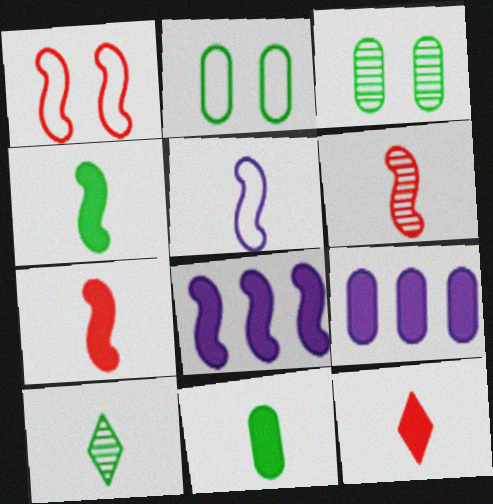[[1, 9, 10], 
[4, 5, 6]]